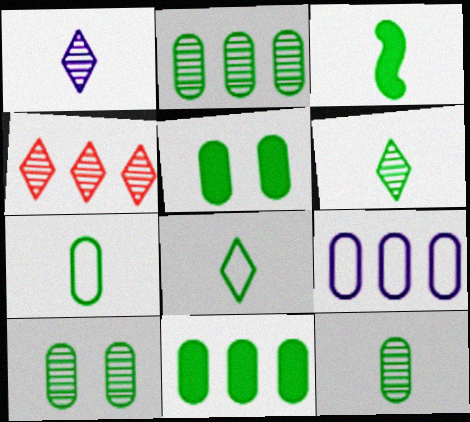[[2, 5, 7], 
[2, 10, 12], 
[3, 6, 7], 
[3, 8, 12], 
[7, 10, 11]]